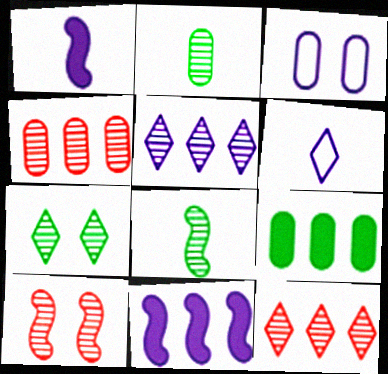[[1, 3, 5], 
[2, 5, 10], 
[6, 9, 10]]